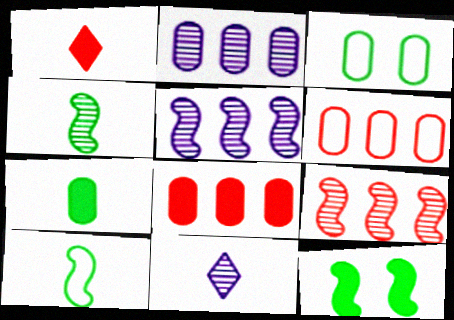[[1, 3, 5], 
[6, 11, 12]]